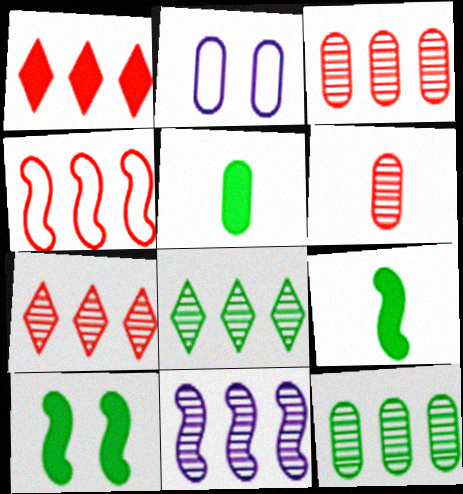[[1, 3, 4], 
[2, 3, 5], 
[2, 7, 9], 
[3, 8, 11], 
[7, 11, 12]]